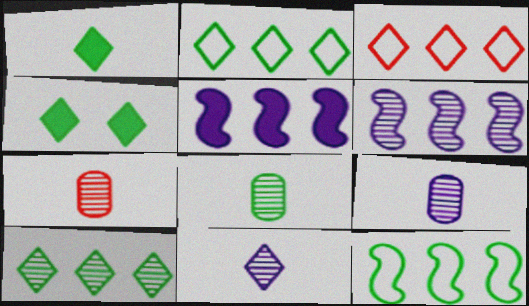[[3, 4, 11], 
[4, 8, 12], 
[7, 8, 9]]